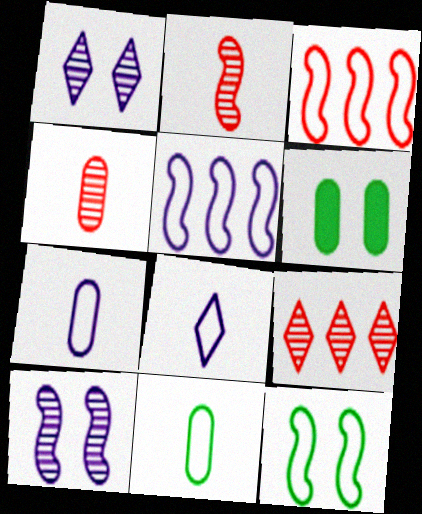[]